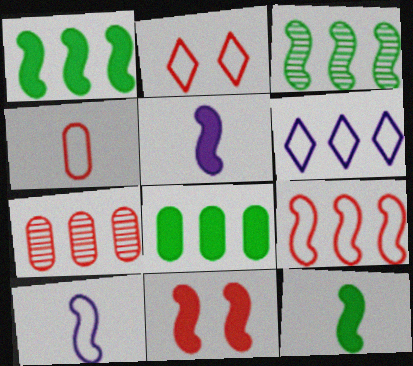[[1, 5, 11], 
[1, 6, 7], 
[2, 4, 9], 
[3, 10, 11]]